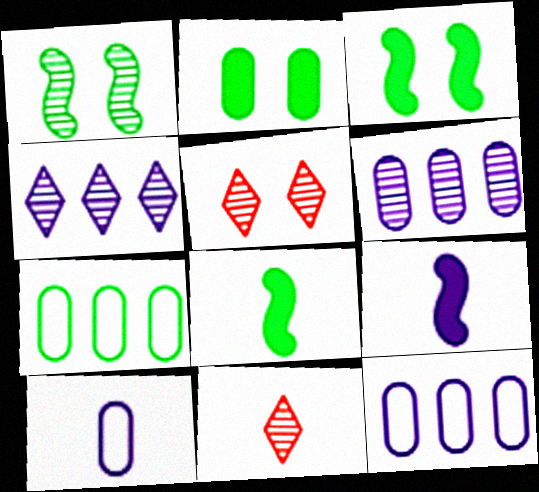[[1, 6, 11], 
[3, 11, 12], 
[5, 7, 9], 
[5, 8, 12], 
[8, 10, 11]]